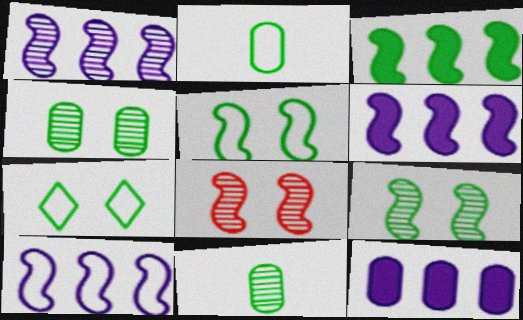[[1, 6, 10], 
[3, 7, 11]]